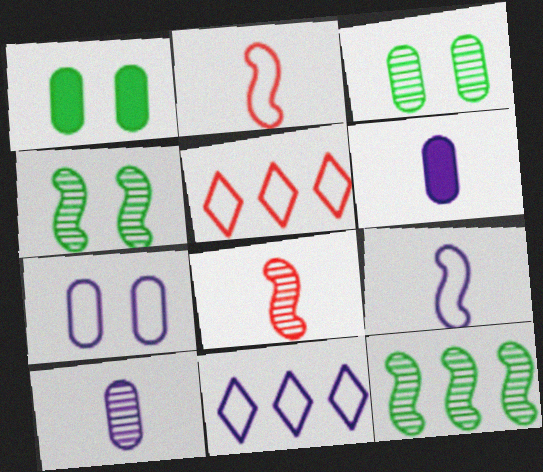[[1, 8, 11], 
[4, 5, 6], 
[7, 9, 11]]